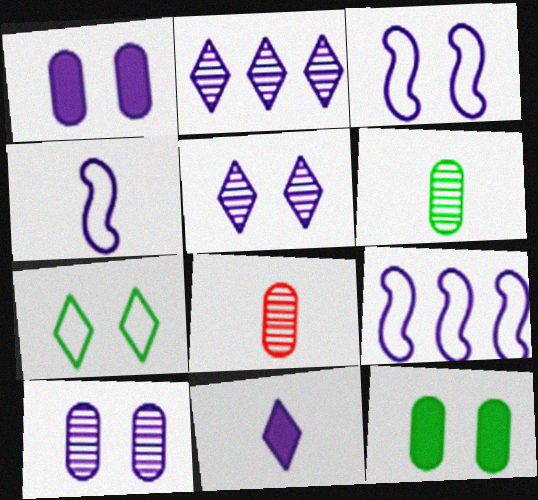[[1, 2, 4], 
[1, 3, 5], 
[3, 4, 9], 
[9, 10, 11]]